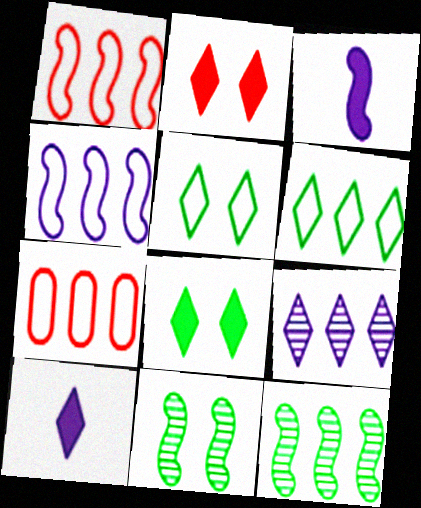[[1, 3, 11], 
[4, 6, 7], 
[7, 10, 11]]